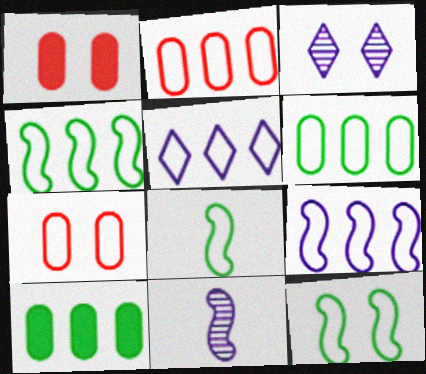[[1, 3, 12], 
[2, 4, 5], 
[4, 8, 12], 
[5, 7, 8]]